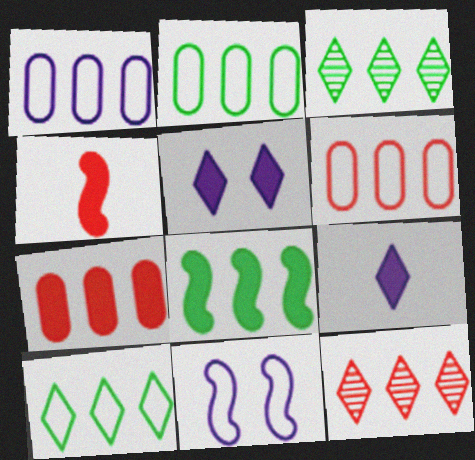[[1, 2, 6], 
[1, 8, 12], 
[2, 3, 8]]